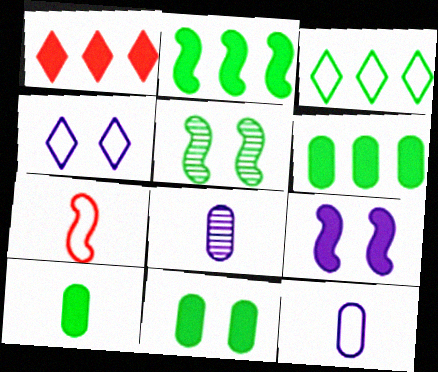[[1, 5, 12], 
[1, 9, 10], 
[3, 5, 10], 
[6, 10, 11]]